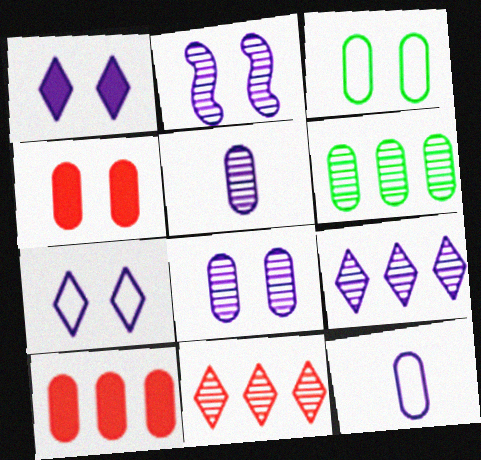[[2, 5, 9], 
[3, 4, 8], 
[3, 5, 10], 
[4, 6, 12]]